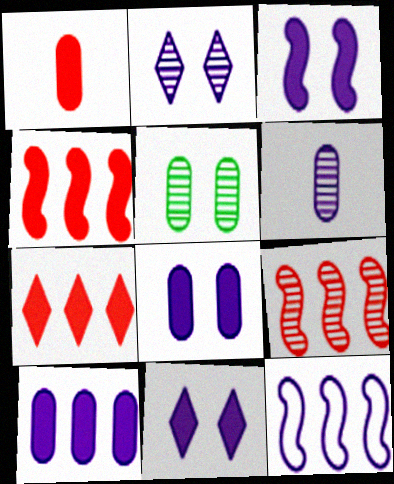[[3, 8, 11], 
[6, 11, 12]]